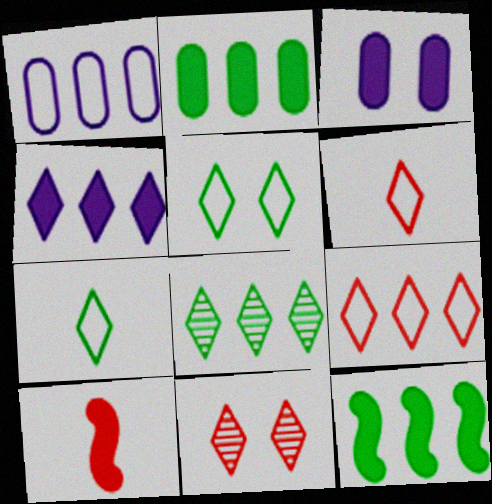[[4, 7, 11], 
[4, 8, 9]]